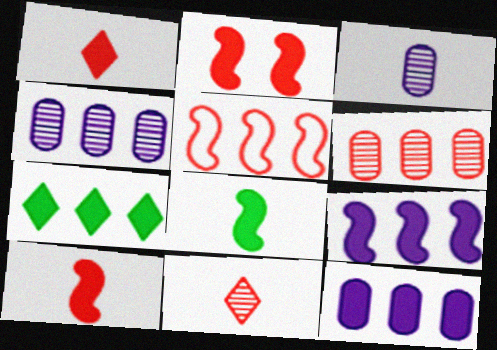[[2, 8, 9], 
[4, 5, 7]]